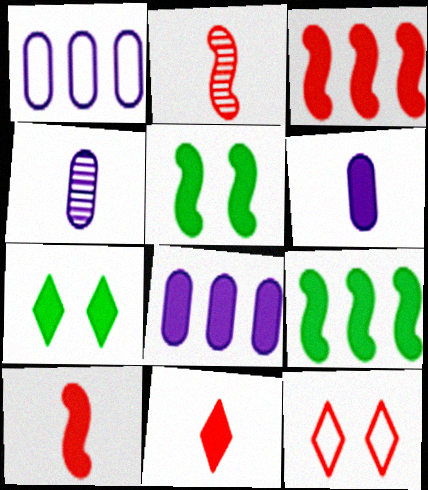[[1, 2, 7], 
[3, 6, 7], 
[4, 9, 12], 
[5, 8, 11], 
[7, 8, 10]]